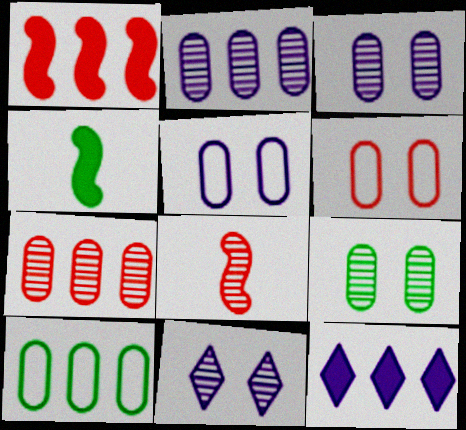[]